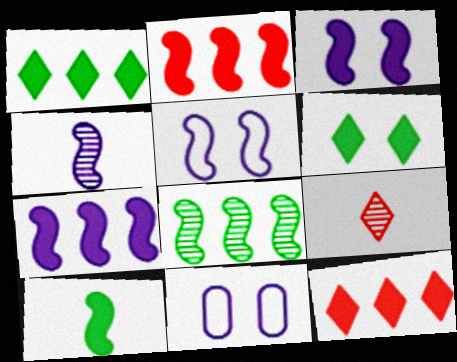[[2, 3, 10], 
[4, 5, 7]]